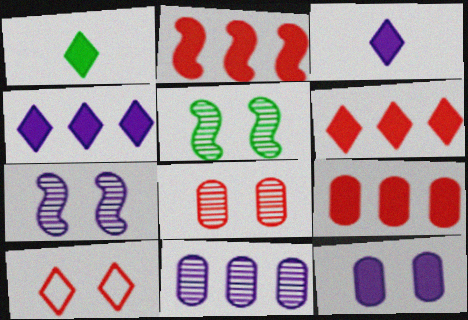[[1, 2, 12], 
[2, 6, 9], 
[5, 10, 12]]